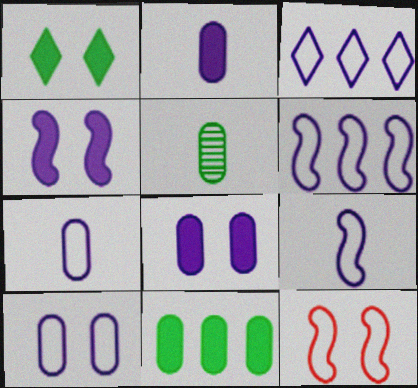[[3, 9, 10]]